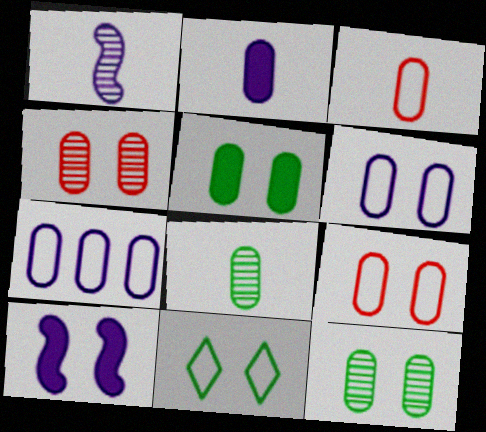[[2, 3, 8], 
[4, 5, 6], 
[4, 10, 11]]